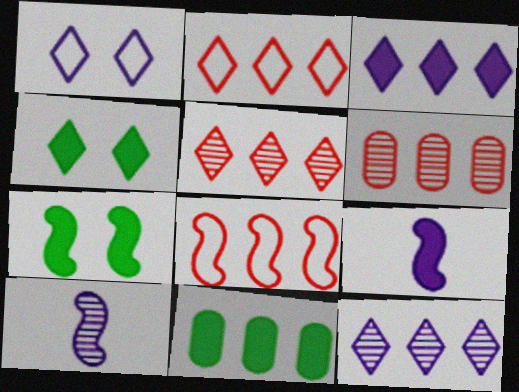[[7, 8, 10], 
[8, 11, 12]]